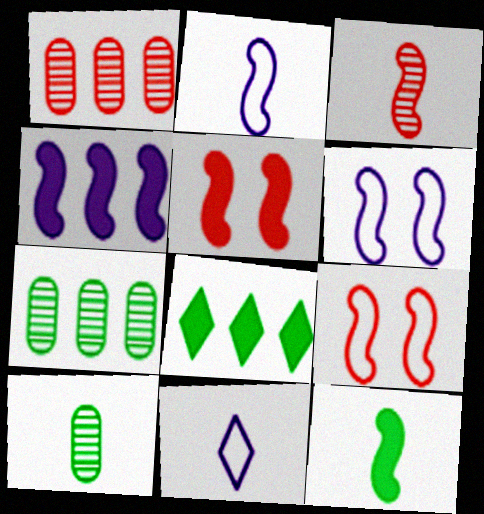[[2, 3, 12], 
[4, 5, 12], 
[5, 7, 11]]